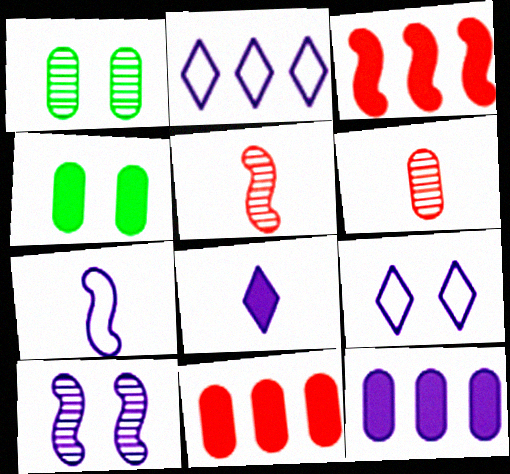[[2, 4, 5], 
[3, 4, 8]]